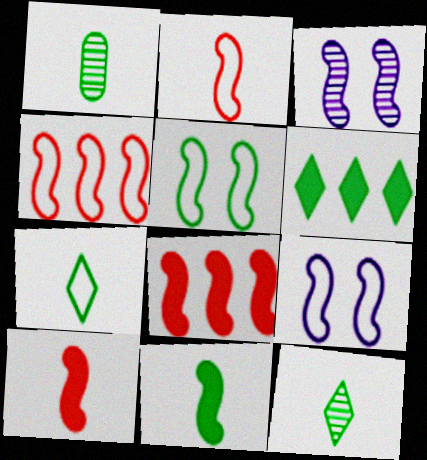[[1, 5, 6], 
[1, 7, 11], 
[3, 4, 11]]